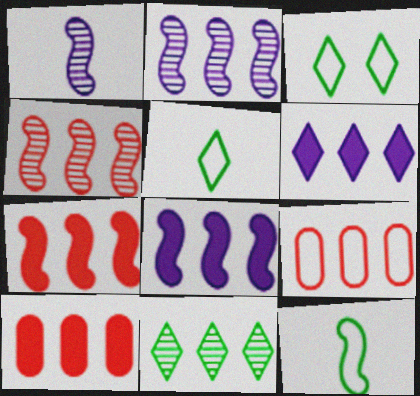[[1, 3, 10], 
[8, 9, 11]]